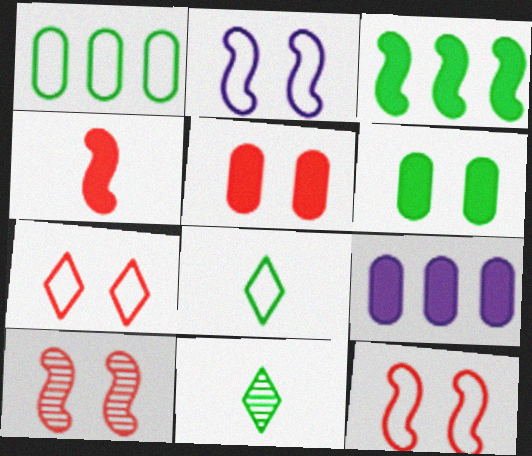[[5, 7, 10], 
[8, 9, 10], 
[9, 11, 12]]